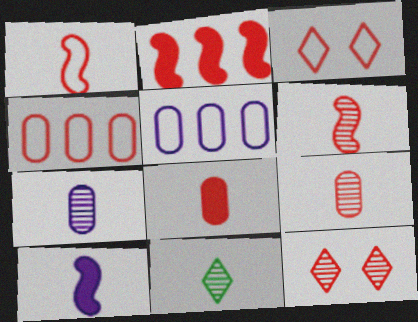[[1, 3, 4], 
[2, 3, 9], 
[6, 7, 11]]